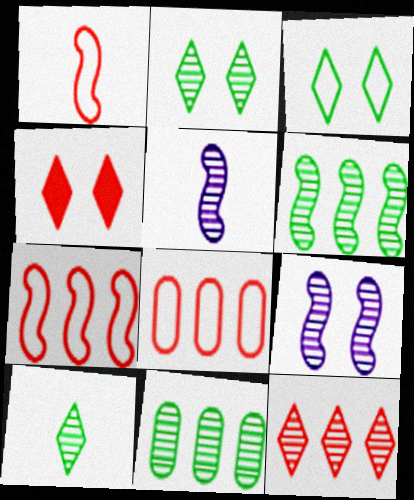[]